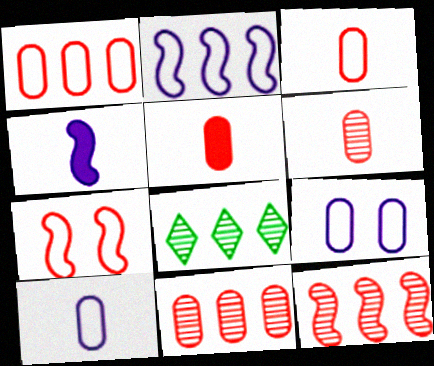[[3, 5, 6]]